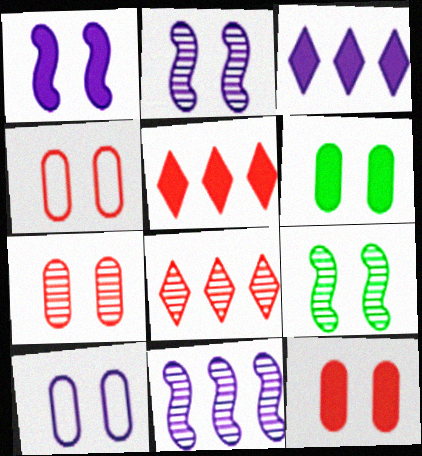[[4, 7, 12], 
[6, 7, 10]]